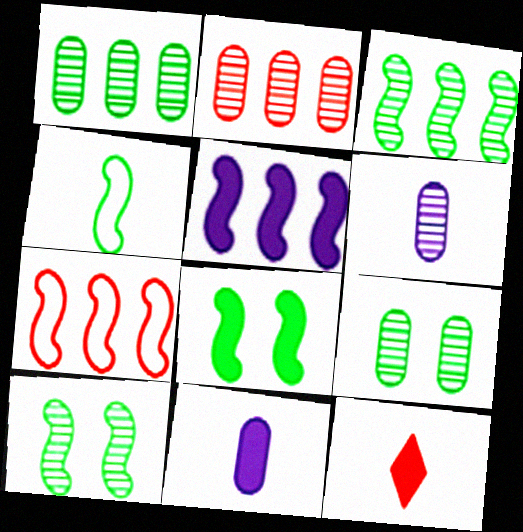[[2, 6, 9], 
[3, 4, 8], 
[3, 5, 7], 
[4, 6, 12]]